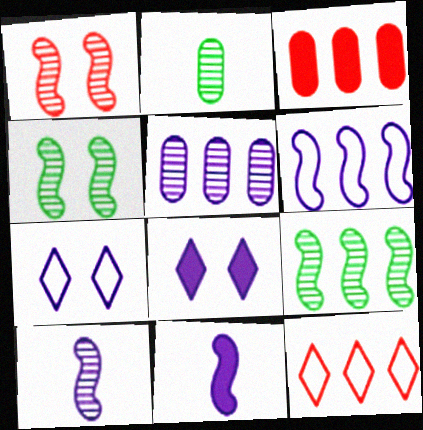[[1, 9, 10], 
[5, 7, 11]]